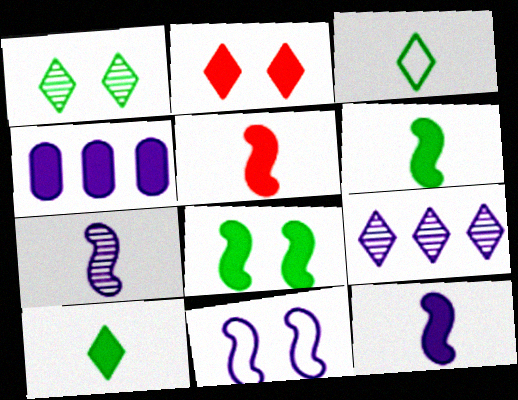[[2, 3, 9], 
[2, 4, 6], 
[5, 6, 12]]